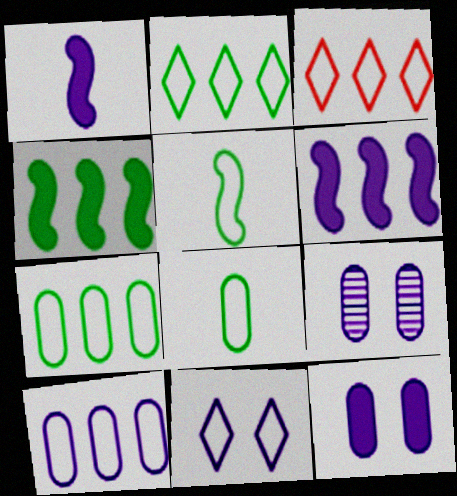[]